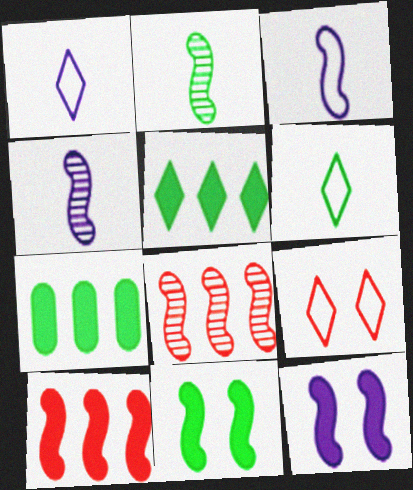[[3, 8, 11], 
[4, 7, 9]]